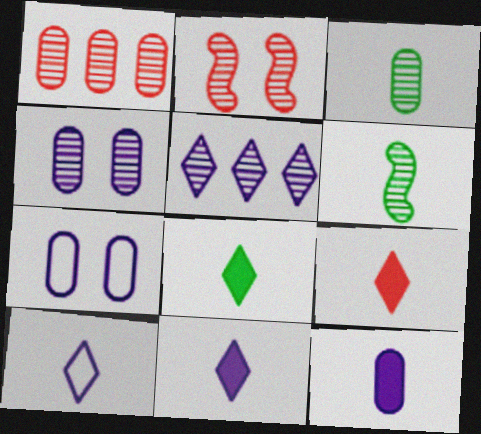[[1, 3, 4], 
[2, 3, 5], 
[8, 9, 11]]